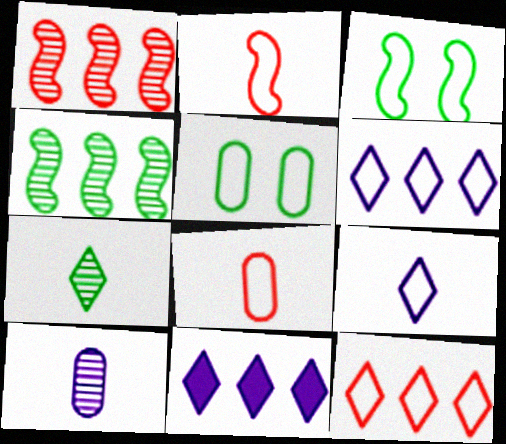[[2, 5, 6], 
[3, 6, 8]]